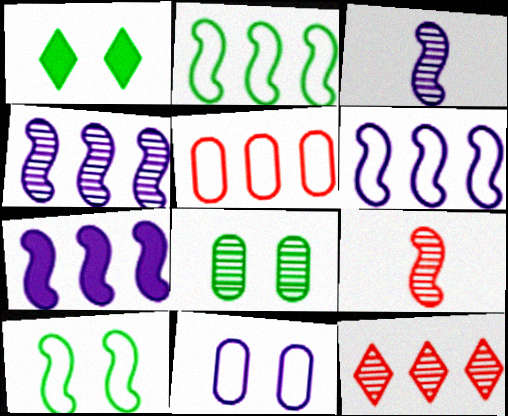[[1, 3, 5], 
[1, 8, 10], 
[3, 8, 12], 
[4, 6, 7], 
[7, 9, 10]]